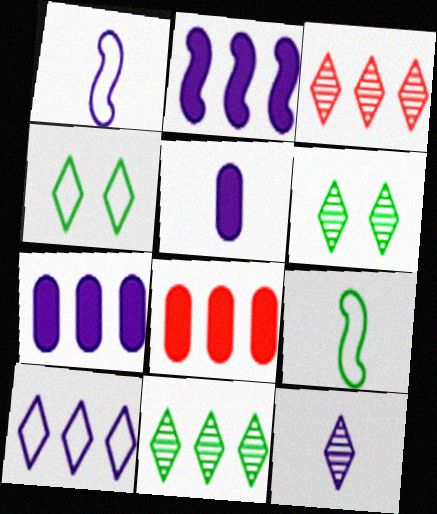[[1, 5, 12], 
[1, 6, 8], 
[3, 6, 12]]